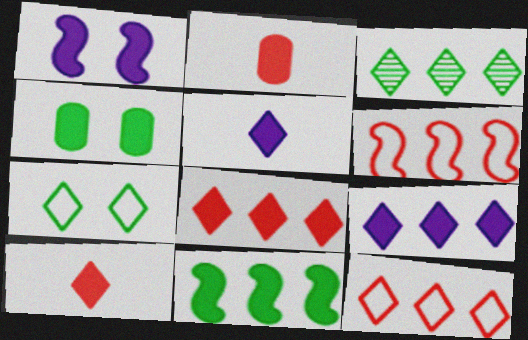[[3, 9, 12]]